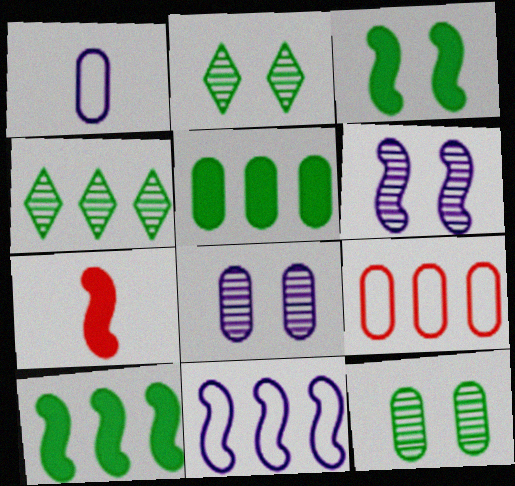[]